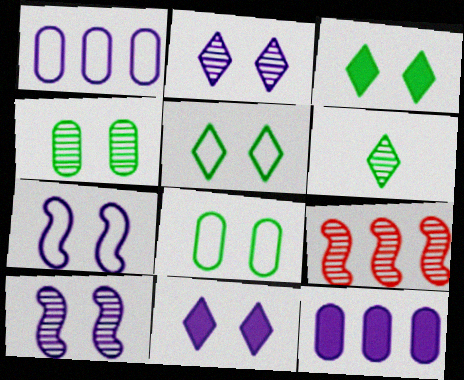[]